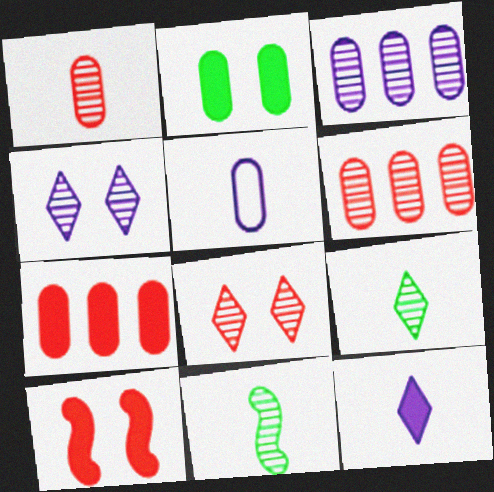[[2, 5, 6], 
[3, 8, 11], 
[4, 6, 11]]